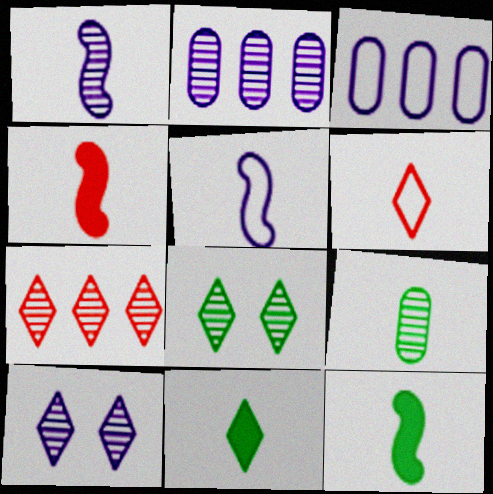[[1, 2, 10], 
[3, 4, 8]]